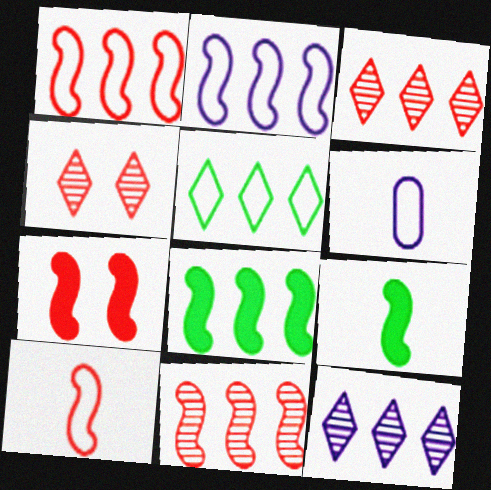[[2, 8, 11], 
[4, 6, 8], 
[7, 10, 11]]